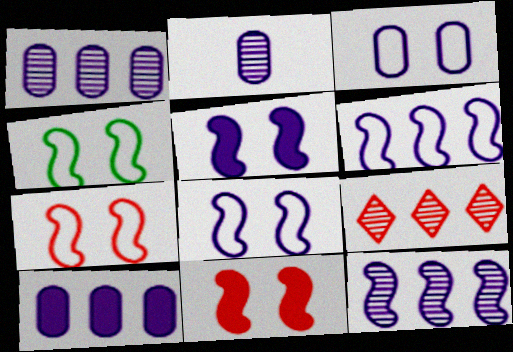[[2, 3, 10], 
[4, 7, 8]]